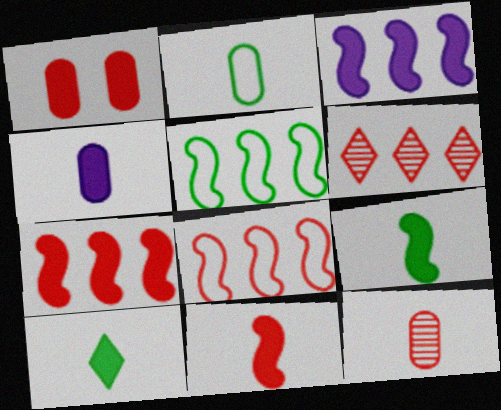[[1, 3, 10], 
[2, 4, 12], 
[4, 10, 11]]